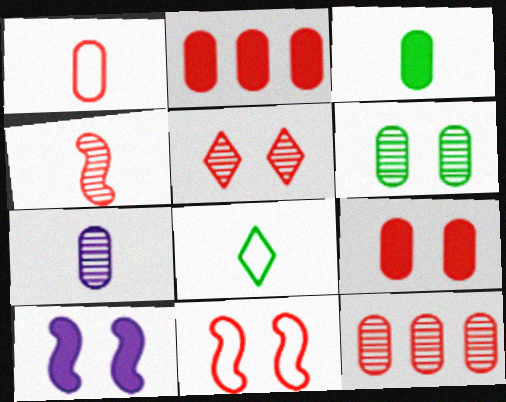[[1, 3, 7], 
[1, 9, 12], 
[4, 5, 12], 
[5, 9, 11], 
[6, 7, 12], 
[8, 10, 12]]